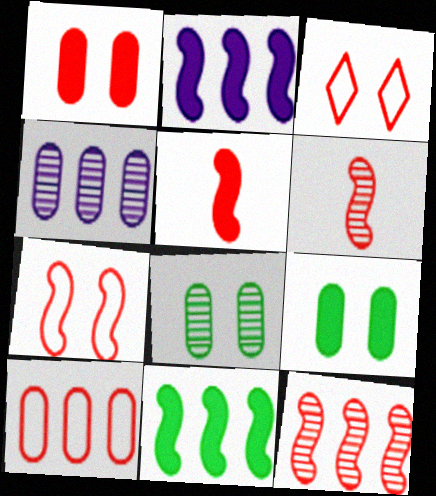[[5, 7, 12]]